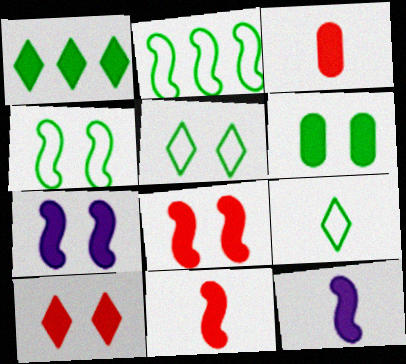[[1, 3, 7], 
[6, 7, 10]]